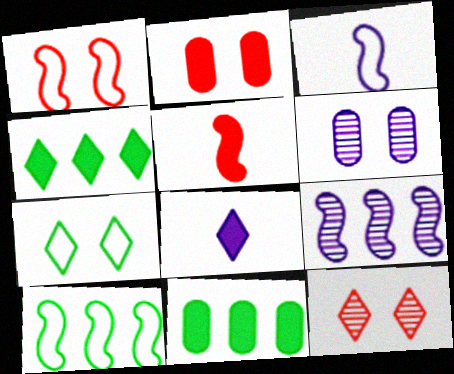[[1, 2, 12], 
[1, 3, 10], 
[3, 11, 12]]